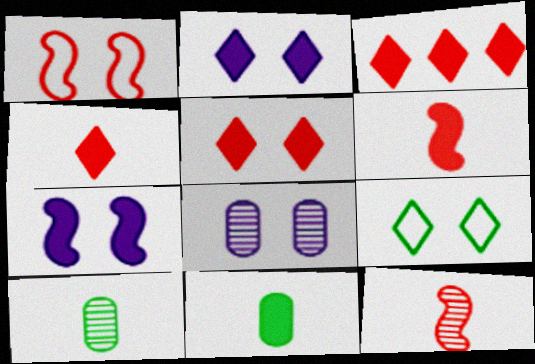[[3, 4, 5], 
[3, 7, 11]]